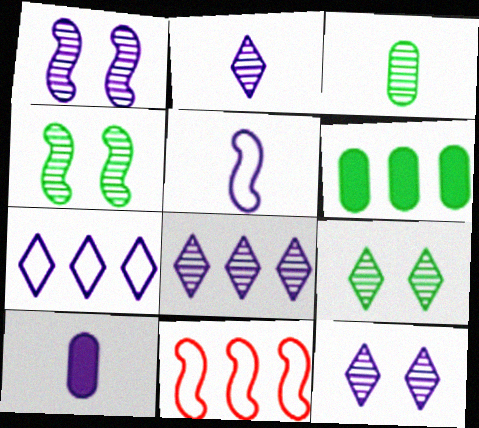[[1, 7, 10], 
[2, 5, 10], 
[2, 8, 12], 
[6, 8, 11], 
[9, 10, 11]]